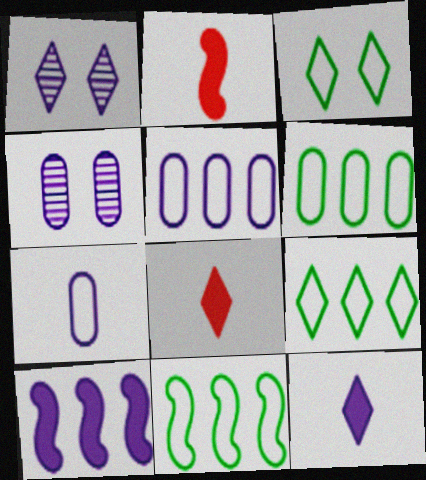[[1, 2, 6], 
[1, 7, 10], 
[1, 8, 9], 
[2, 4, 9], 
[4, 8, 11], 
[6, 9, 11]]